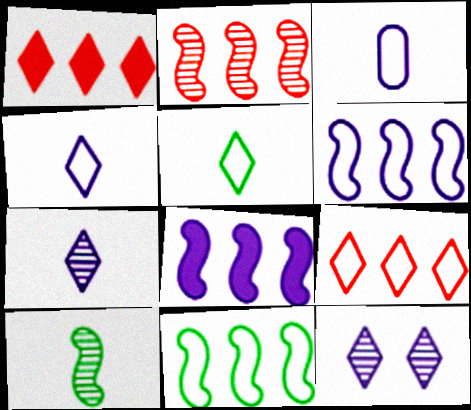[[1, 5, 12], 
[2, 8, 11], 
[3, 8, 12]]